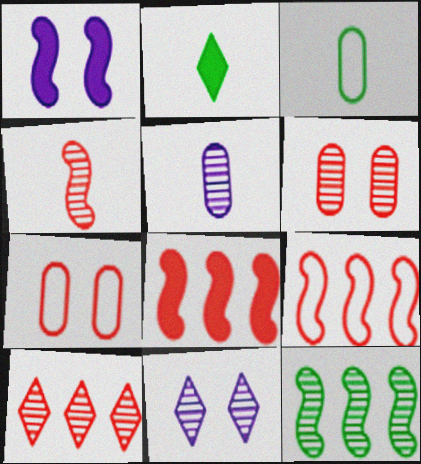[[1, 3, 10], 
[3, 8, 11], 
[4, 6, 10]]